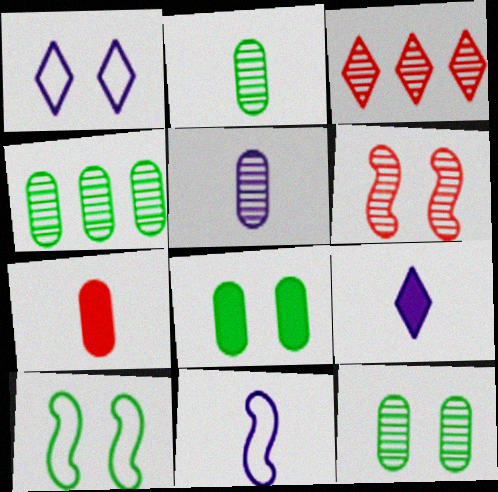[[1, 6, 8], 
[2, 4, 12], 
[3, 8, 11], 
[5, 9, 11]]